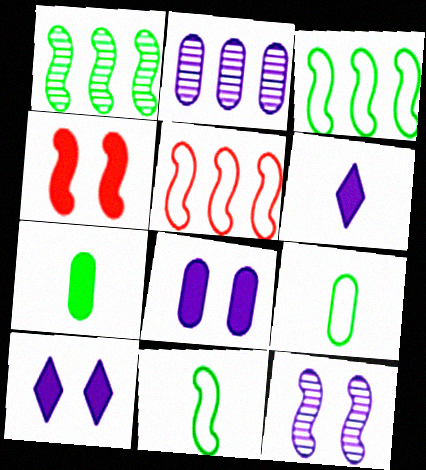[]